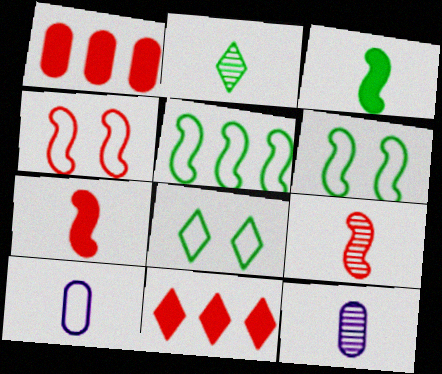[[2, 7, 10], 
[2, 9, 12], 
[6, 11, 12]]